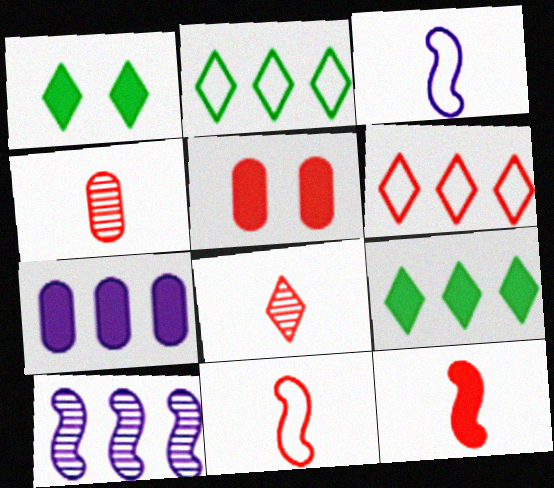[[1, 7, 12]]